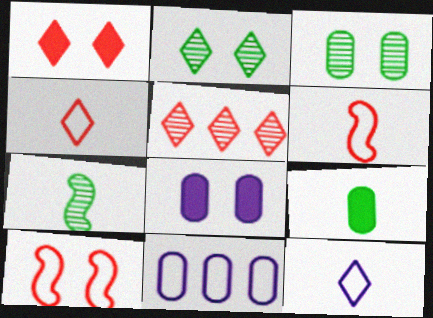[[1, 4, 5], 
[1, 7, 11], 
[2, 8, 10]]